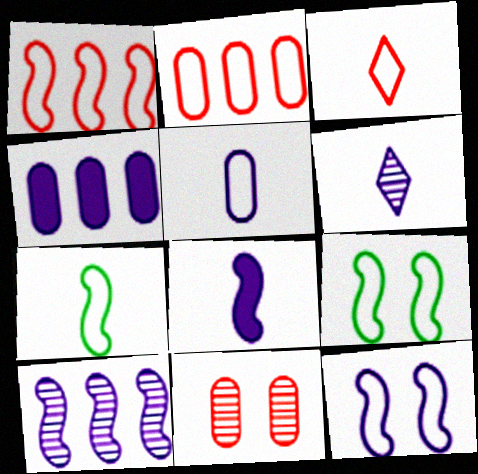[[1, 7, 12], 
[3, 5, 7], 
[4, 6, 12], 
[5, 6, 8], 
[8, 10, 12]]